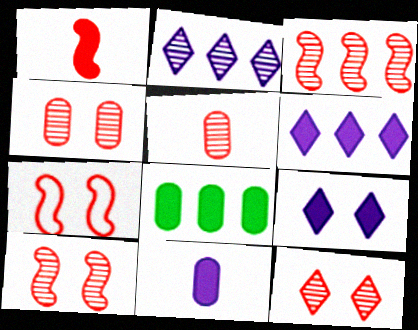[[1, 3, 7], 
[1, 8, 9], 
[3, 5, 12], 
[4, 10, 12]]